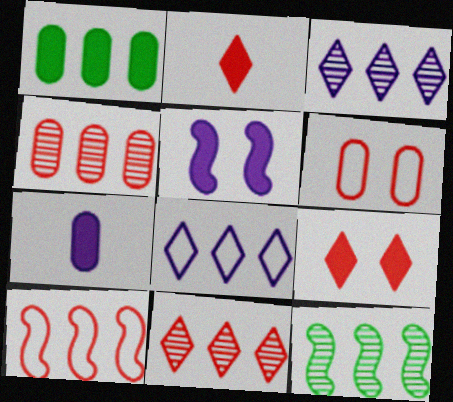[[1, 2, 5], 
[1, 3, 10], 
[3, 4, 12]]